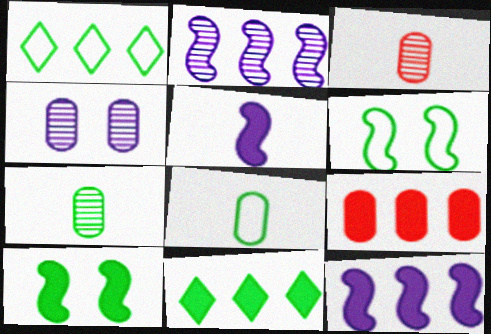[[1, 2, 9], 
[1, 6, 8], 
[1, 7, 10], 
[4, 8, 9], 
[6, 7, 11], 
[9, 11, 12]]